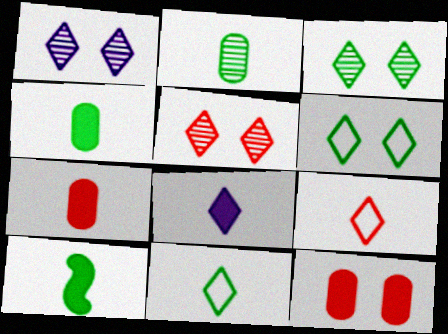[[1, 3, 5], 
[2, 10, 11], 
[7, 8, 10]]